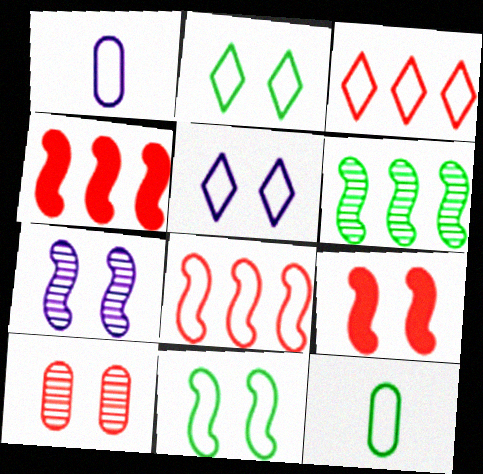[[1, 2, 8], 
[1, 3, 11], 
[5, 8, 12], 
[7, 9, 11]]